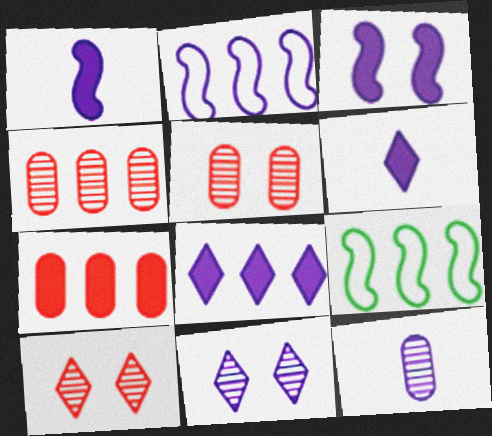[[4, 8, 9], 
[5, 6, 9]]